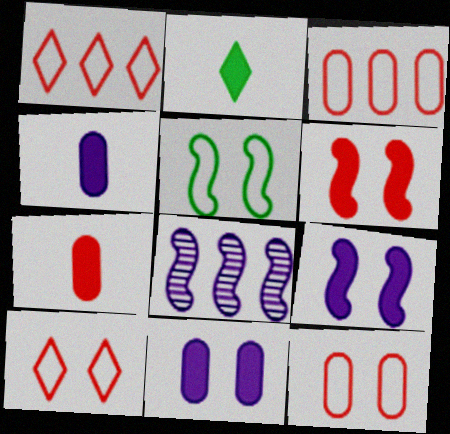[[2, 8, 12]]